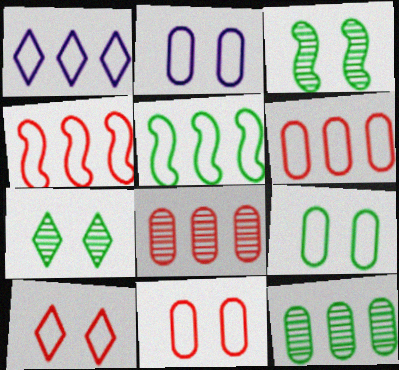[[1, 5, 6], 
[2, 9, 11]]